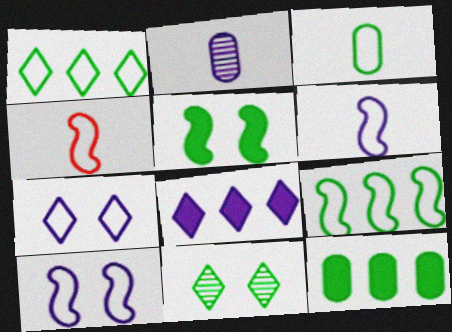[[2, 8, 10], 
[4, 9, 10]]